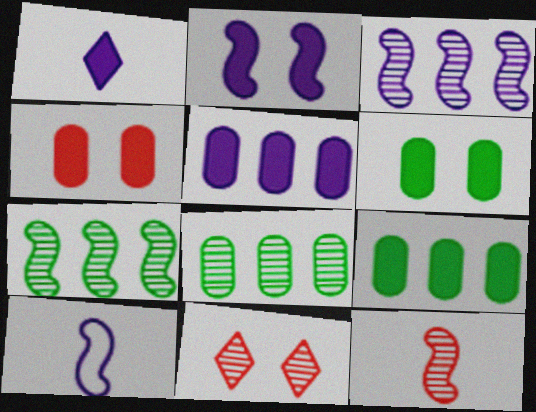[[1, 2, 5], 
[2, 3, 10], 
[9, 10, 11]]